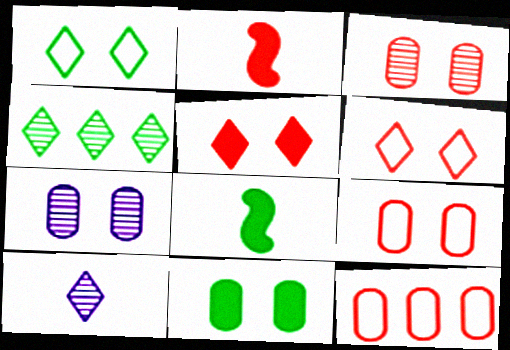[[7, 9, 11]]